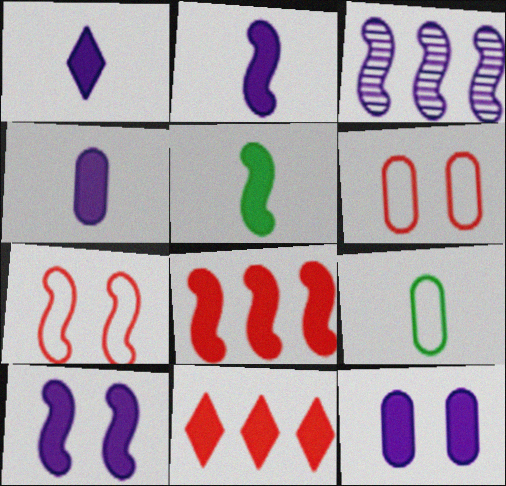[[1, 2, 4], 
[3, 5, 7], 
[5, 8, 10], 
[5, 11, 12]]